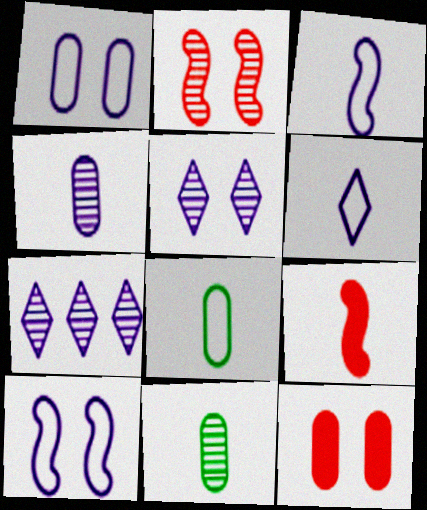[[2, 7, 11], 
[6, 9, 11]]